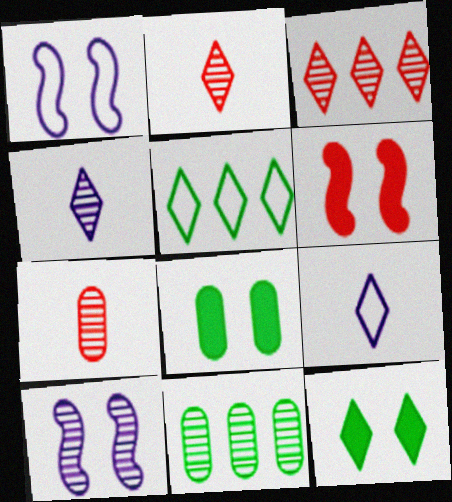[[2, 10, 11], 
[3, 9, 12], 
[6, 9, 11]]